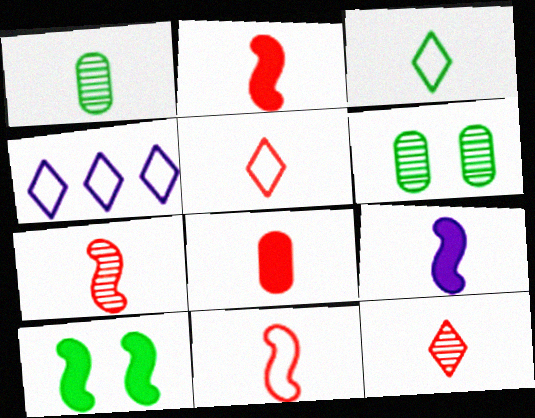[[1, 5, 9], 
[2, 4, 6], 
[2, 7, 11], 
[5, 7, 8], 
[8, 11, 12]]